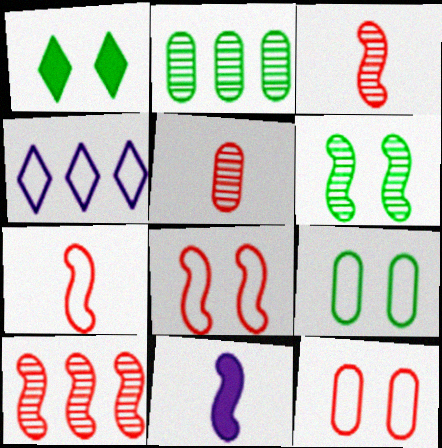[[1, 6, 9], 
[4, 7, 9]]